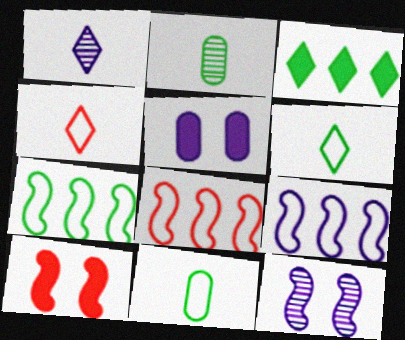[[1, 5, 9], 
[7, 8, 9]]